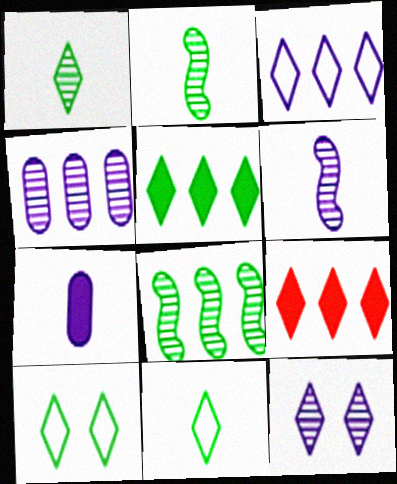[[1, 5, 10], 
[4, 6, 12], 
[9, 11, 12]]